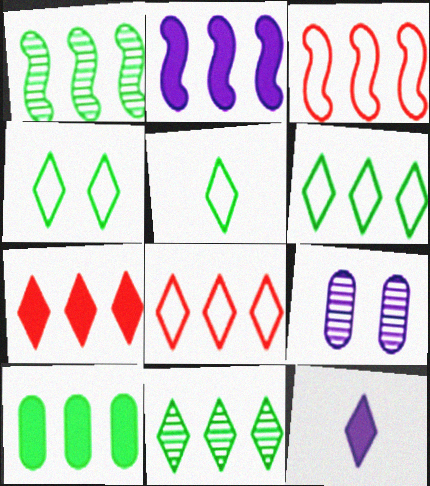[[1, 2, 3], 
[1, 6, 10], 
[2, 7, 10], 
[4, 5, 6]]